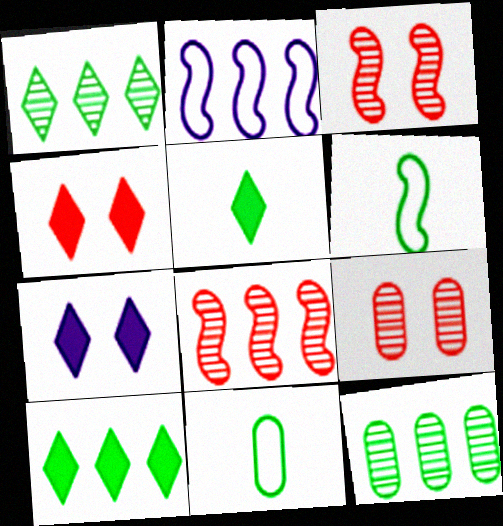[[2, 5, 9], 
[7, 8, 11]]